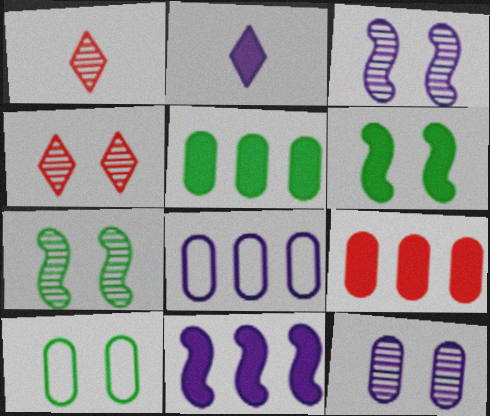[[1, 6, 8], 
[1, 10, 11], 
[2, 3, 8], 
[2, 6, 9], 
[4, 7, 12]]